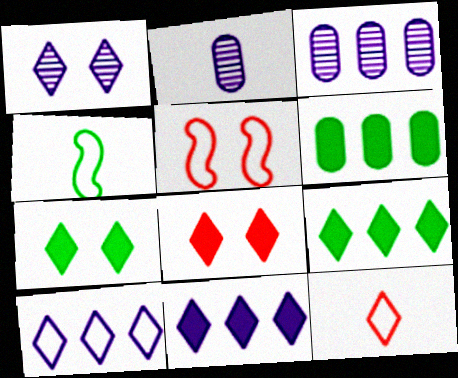[[1, 9, 12], 
[2, 5, 9], 
[3, 4, 8]]